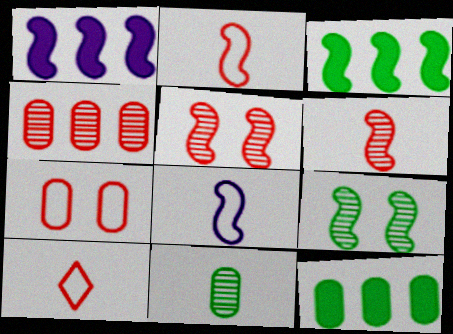[[1, 2, 9], 
[3, 5, 8]]